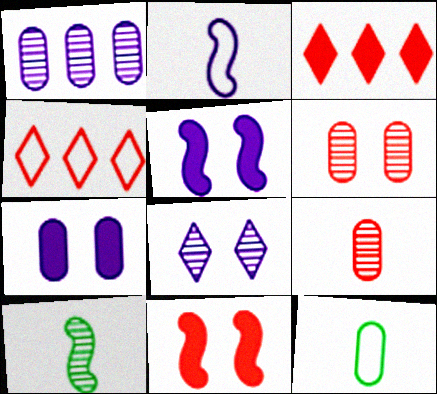[[4, 7, 10], 
[4, 9, 11]]